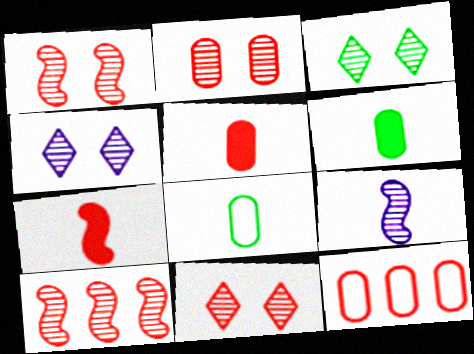[[1, 2, 11], 
[2, 5, 12], 
[3, 4, 11], 
[7, 11, 12]]